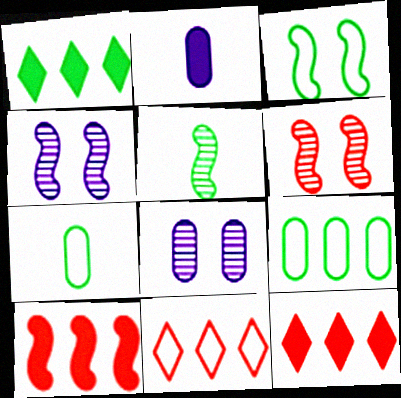[[4, 7, 12]]